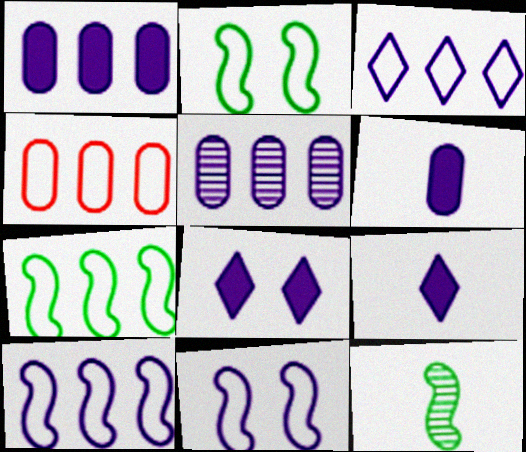[[3, 4, 7], 
[4, 8, 12], 
[5, 9, 11]]